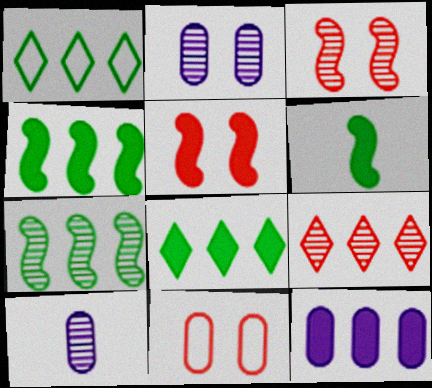[[1, 5, 10]]